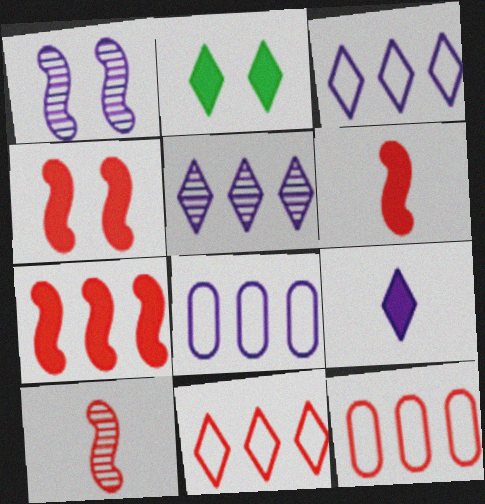[[1, 8, 9], 
[2, 8, 10], 
[4, 6, 7]]